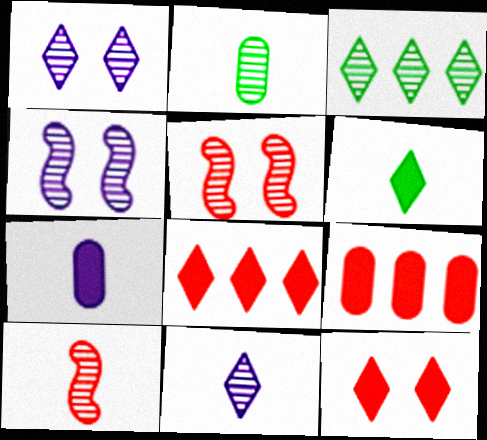[[2, 10, 11]]